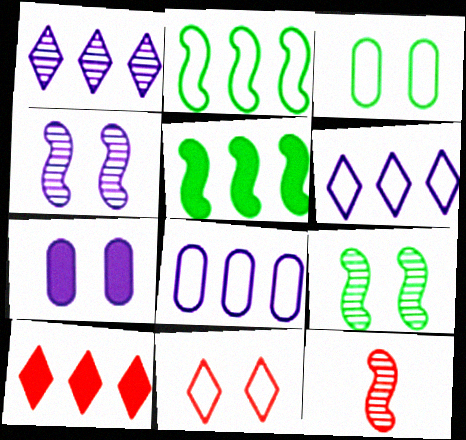[[7, 9, 11]]